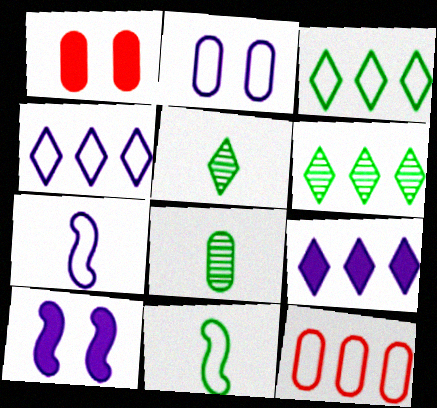[[1, 6, 7], 
[2, 4, 7], 
[5, 10, 12]]